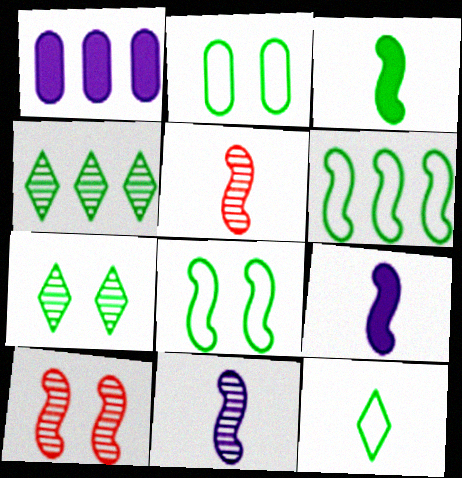[[1, 10, 12], 
[2, 3, 4], 
[2, 6, 12], 
[6, 9, 10]]